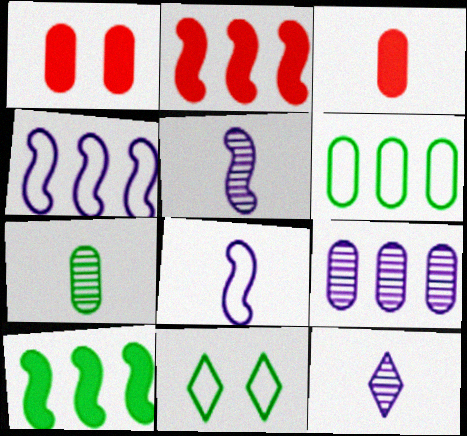[[7, 10, 11]]